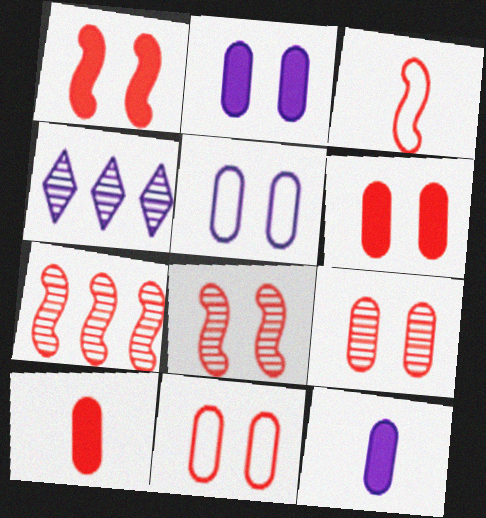[[1, 3, 7], 
[6, 9, 11]]